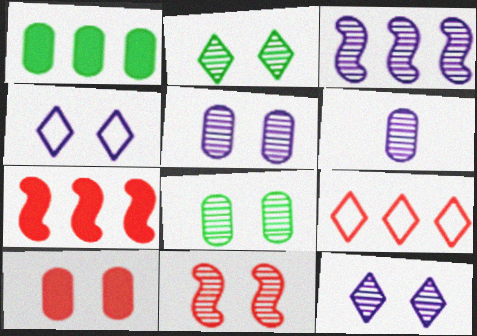[[1, 3, 9], 
[2, 5, 11], 
[3, 6, 12], 
[8, 11, 12]]